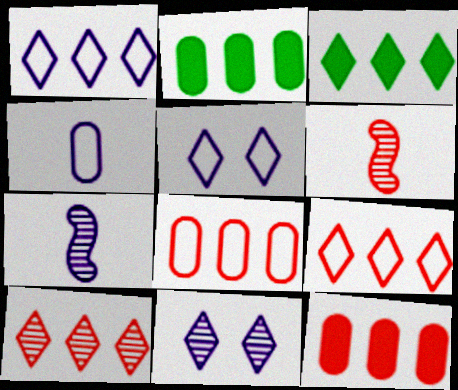[[1, 3, 10], 
[2, 5, 6]]